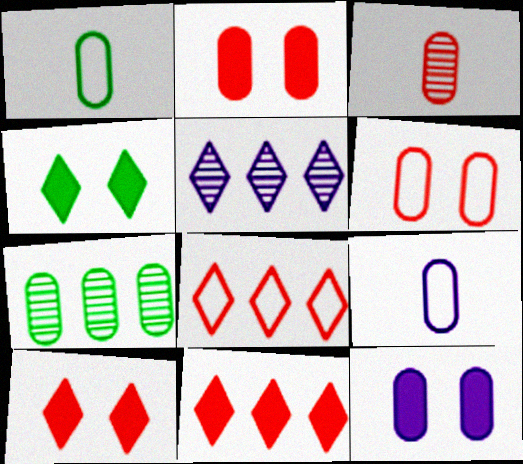[[2, 7, 9]]